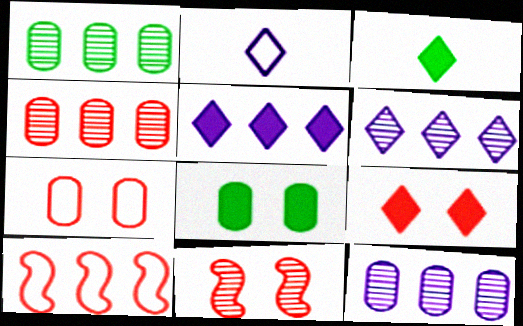[[1, 4, 12], 
[1, 5, 10], 
[3, 5, 9], 
[7, 9, 11]]